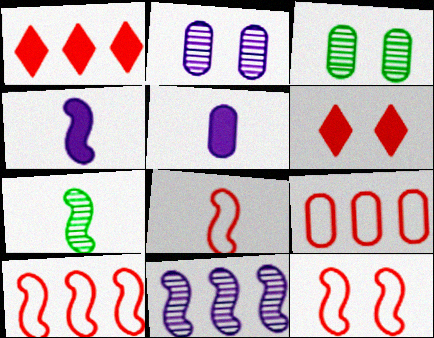[[3, 5, 9], 
[4, 7, 8], 
[8, 10, 12]]